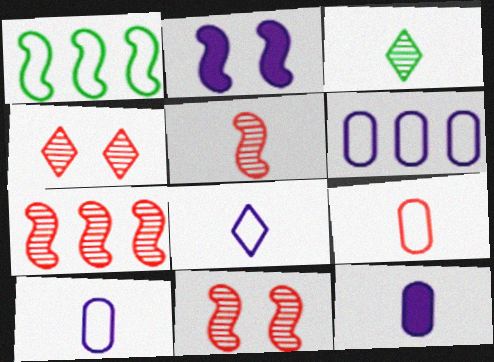[[1, 2, 5], 
[1, 4, 12], 
[5, 7, 11]]